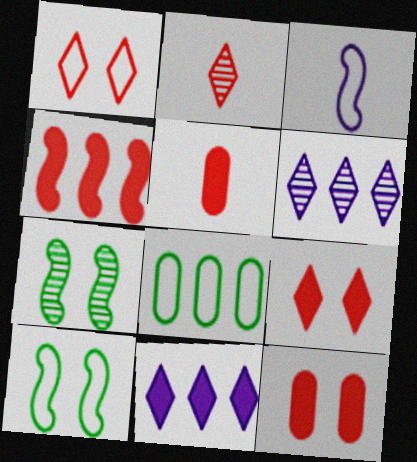[[1, 3, 8], 
[3, 4, 7], 
[4, 5, 9], 
[4, 6, 8], 
[5, 6, 10]]